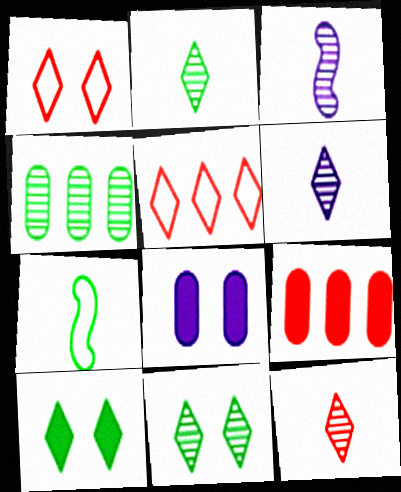[[2, 6, 12], 
[4, 7, 10], 
[5, 6, 10]]